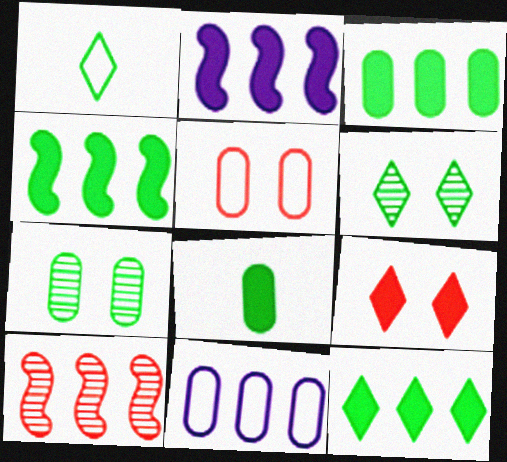[[1, 4, 7], 
[1, 6, 12], 
[2, 8, 9], 
[3, 4, 12], 
[10, 11, 12]]